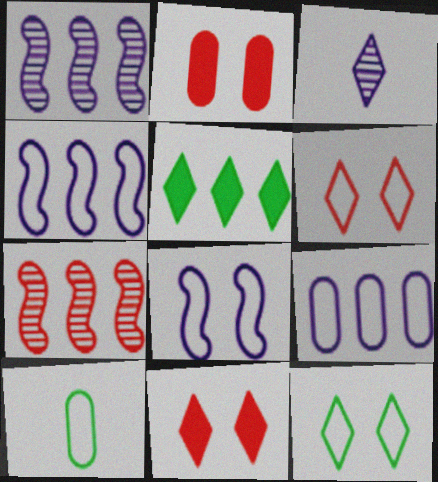[[1, 10, 11], 
[3, 5, 6], 
[4, 6, 10], 
[5, 7, 9]]